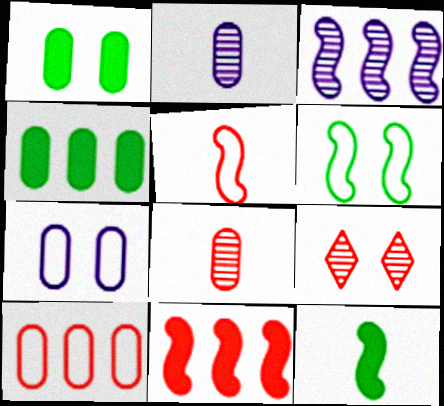[[1, 2, 10], 
[4, 7, 8]]